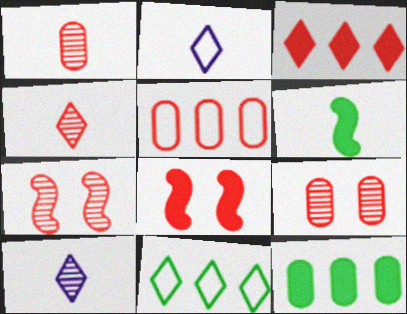[[1, 2, 6], 
[2, 7, 12], 
[4, 5, 8]]